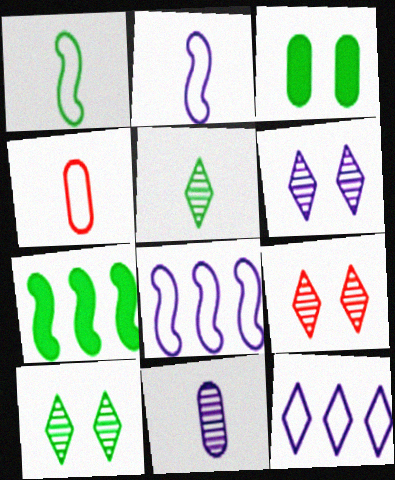[[4, 6, 7], 
[6, 9, 10]]